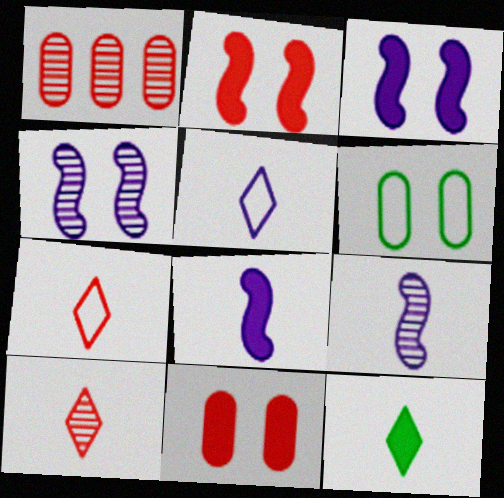[[1, 2, 7], 
[5, 10, 12]]